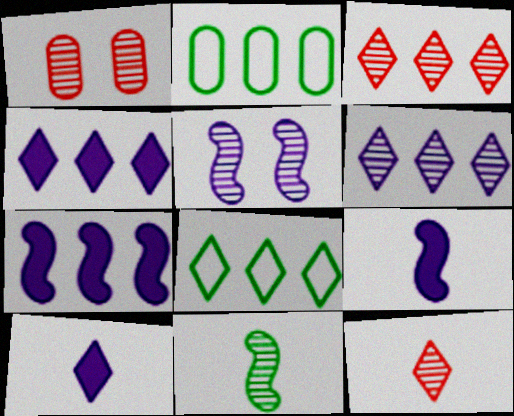[[1, 6, 11], 
[1, 8, 9], 
[2, 3, 7], 
[3, 4, 8]]